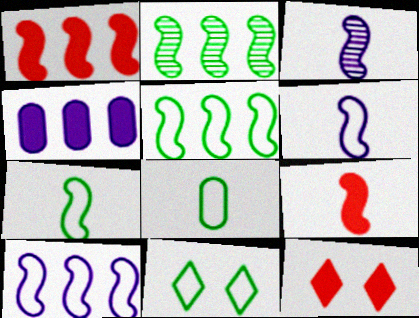[[1, 2, 10], 
[3, 7, 9], 
[5, 8, 11]]